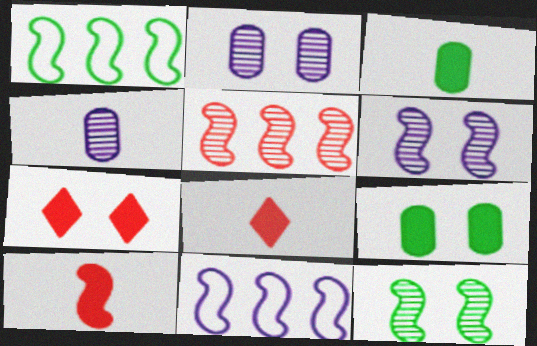[[1, 2, 8], 
[1, 4, 7], 
[1, 6, 10], 
[10, 11, 12]]